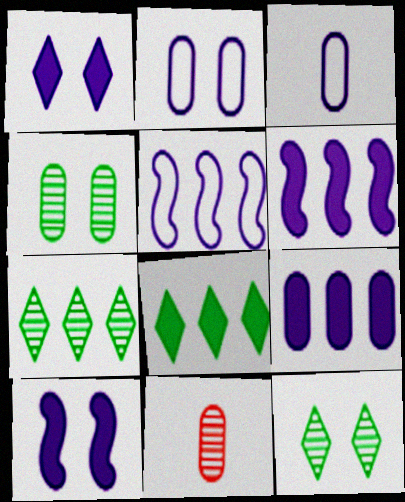[]